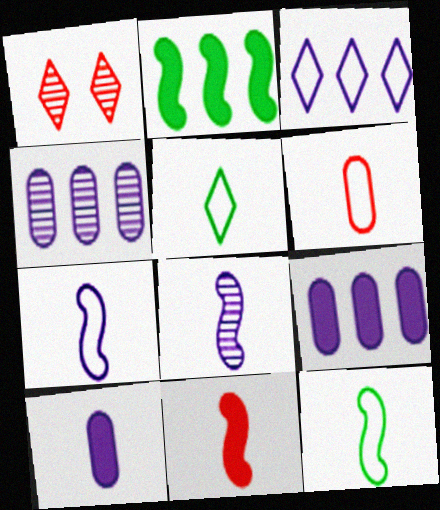[[1, 9, 12], 
[5, 6, 7], 
[8, 11, 12]]